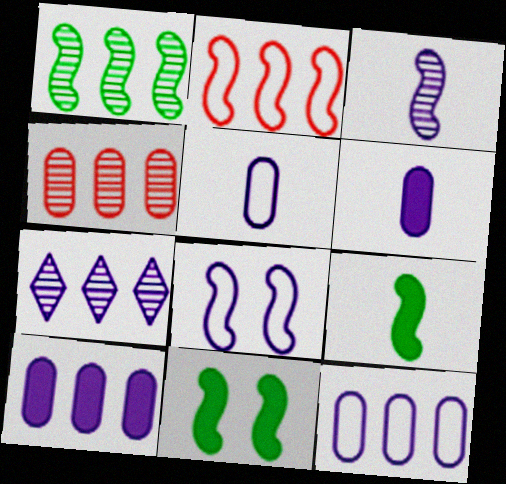[[1, 4, 7], 
[2, 3, 11], 
[6, 7, 8]]